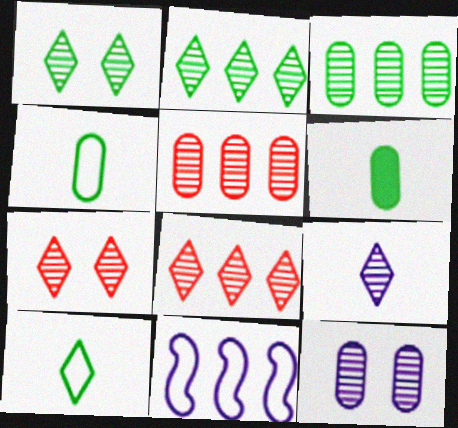[[1, 8, 9], 
[2, 7, 9], 
[6, 7, 11]]